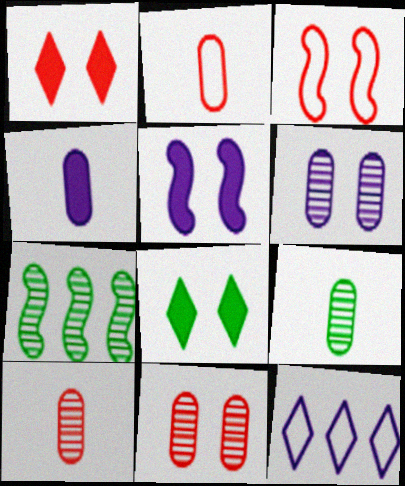[[1, 3, 11], 
[2, 4, 9], 
[3, 6, 8]]